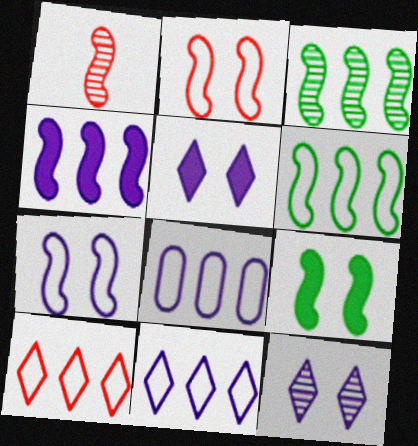[[6, 8, 10]]